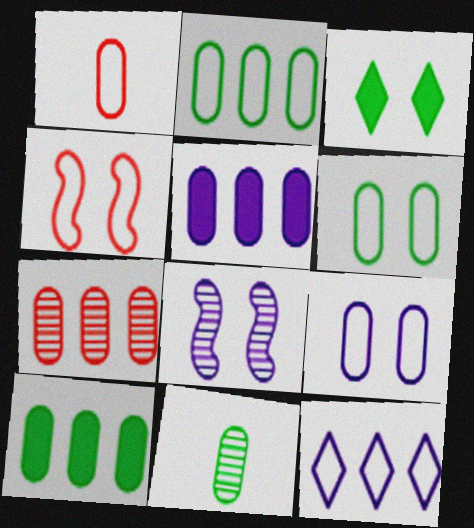[[1, 2, 9], 
[2, 5, 7], 
[6, 10, 11]]